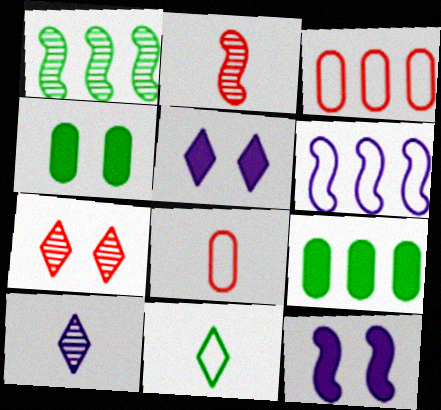[[1, 4, 11], 
[1, 5, 8]]